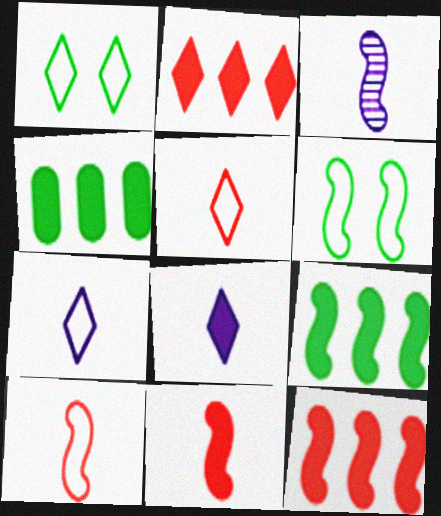[[3, 6, 12]]